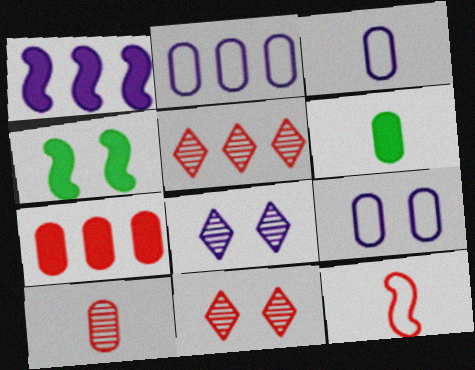[[1, 3, 8], 
[2, 3, 9], 
[3, 4, 5], 
[3, 6, 10], 
[4, 9, 11], 
[7, 11, 12]]